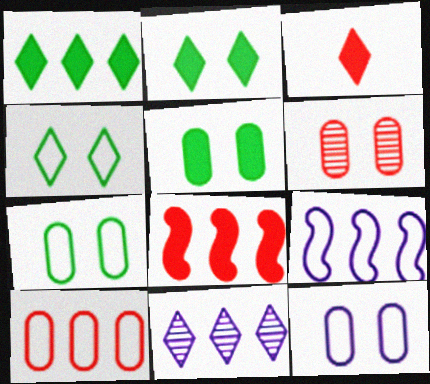[[3, 4, 11], 
[5, 6, 12]]